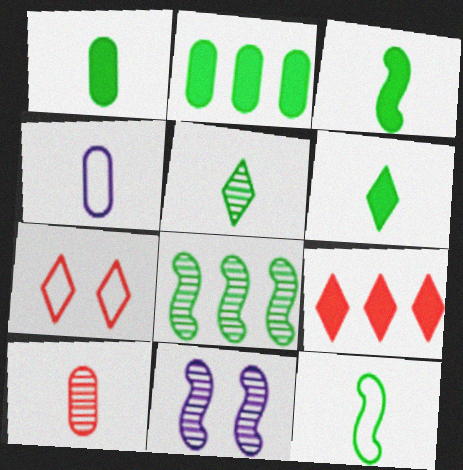[[1, 3, 6], 
[1, 4, 10], 
[1, 5, 12]]